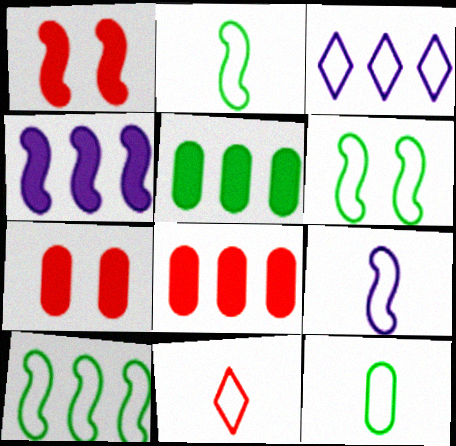[[2, 6, 10], 
[9, 11, 12]]